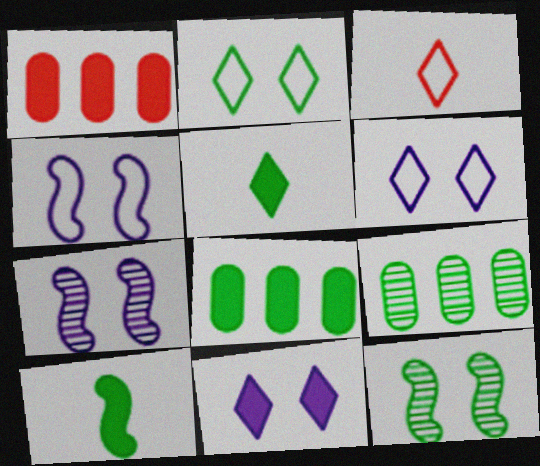[[1, 10, 11], 
[2, 9, 10], 
[3, 7, 8]]